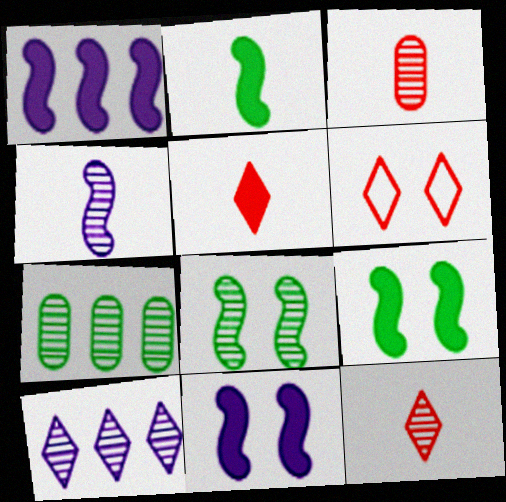[[3, 8, 10]]